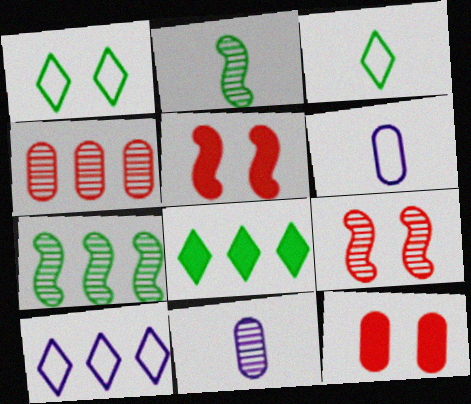[[2, 10, 12], 
[6, 8, 9]]